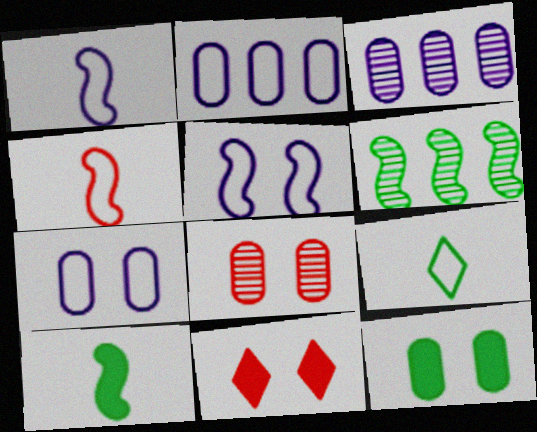[[6, 9, 12], 
[7, 8, 12]]